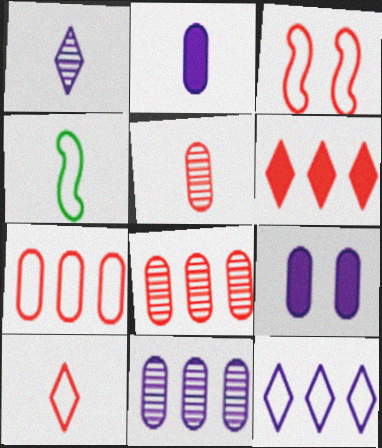[[3, 5, 6], 
[3, 7, 10]]